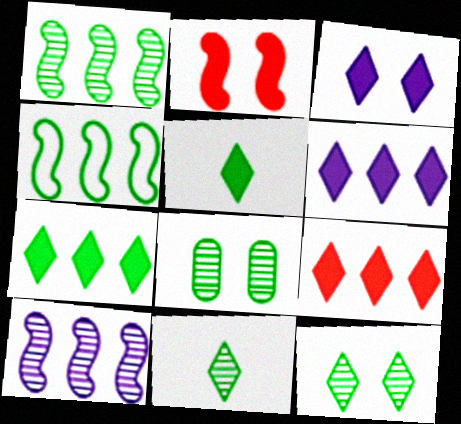[[1, 8, 11], 
[3, 5, 9], 
[4, 5, 8], 
[6, 7, 9]]